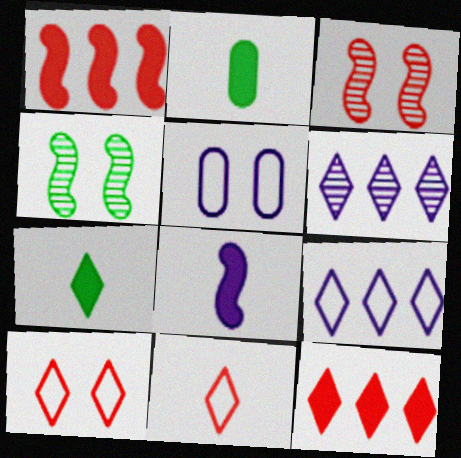[[2, 3, 9], 
[5, 6, 8], 
[6, 7, 10]]